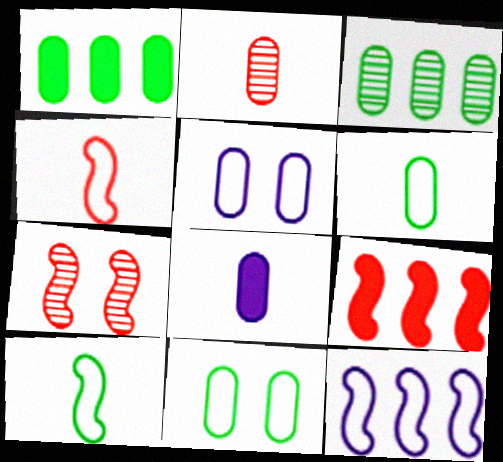[[1, 2, 5], 
[2, 6, 8], 
[4, 7, 9]]